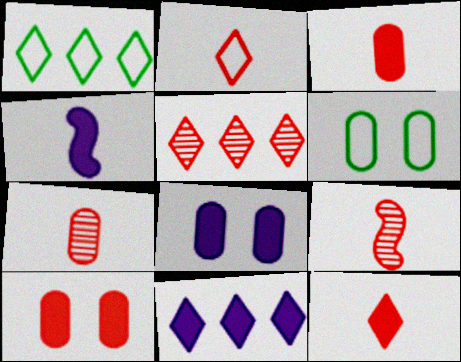[[1, 5, 11], 
[1, 8, 9], 
[2, 3, 9], 
[4, 5, 6], 
[4, 8, 11], 
[6, 9, 11]]